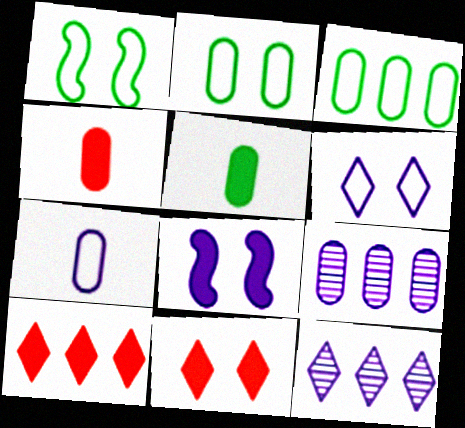[[1, 4, 12], 
[2, 4, 9], 
[5, 8, 10], 
[7, 8, 12]]